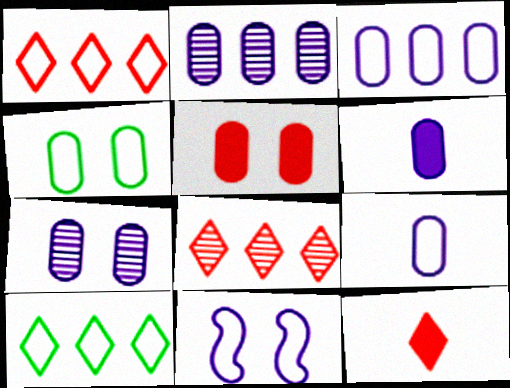[[3, 6, 7], 
[4, 5, 7]]